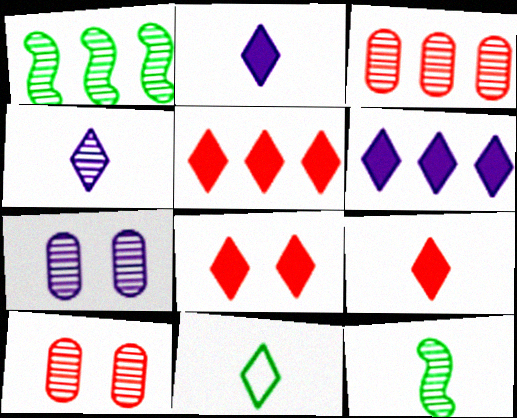[[1, 4, 10], 
[4, 9, 11], 
[5, 8, 9]]